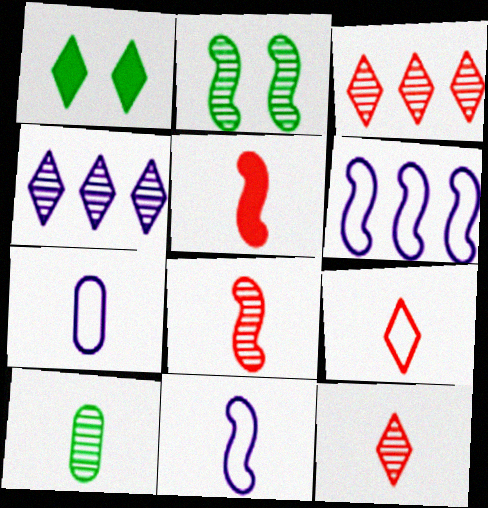[[1, 4, 9], 
[2, 5, 6]]